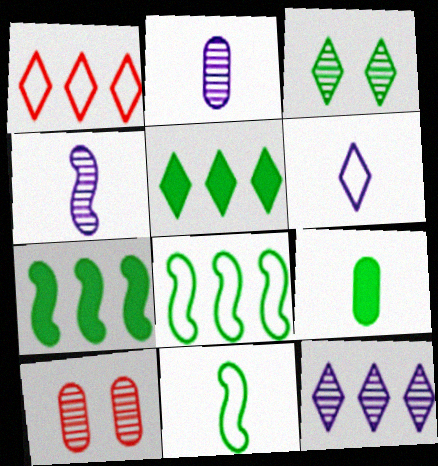[[1, 5, 12], 
[3, 8, 9], 
[6, 7, 10]]